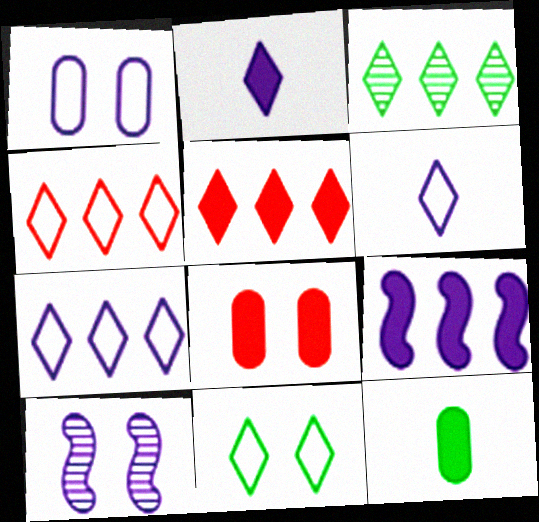[[3, 5, 7], 
[4, 6, 11], 
[4, 10, 12], 
[8, 10, 11]]